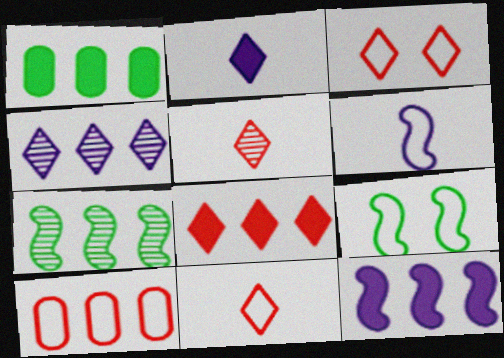[[1, 8, 12], 
[3, 5, 8]]